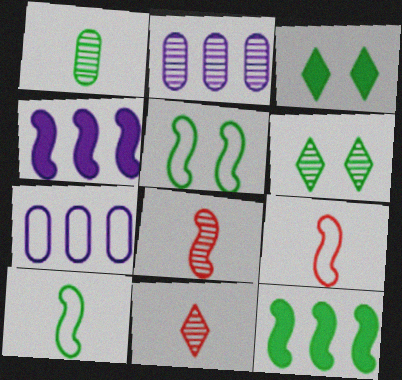[[2, 3, 9], 
[2, 6, 8], 
[3, 7, 8], 
[4, 5, 8]]